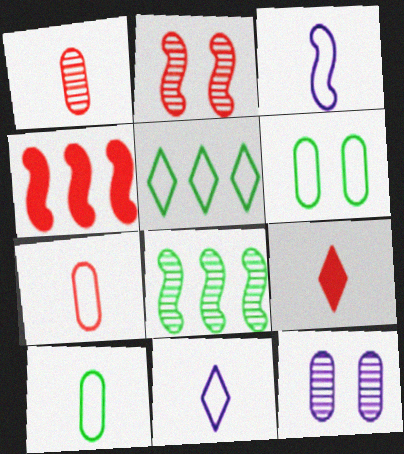[]